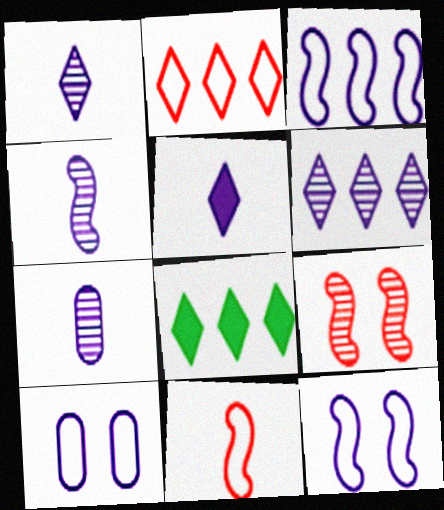[[1, 4, 7], 
[2, 6, 8]]